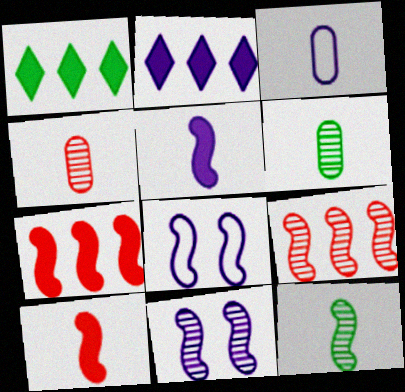[[1, 4, 8], 
[2, 3, 11], 
[7, 8, 12], 
[9, 11, 12]]